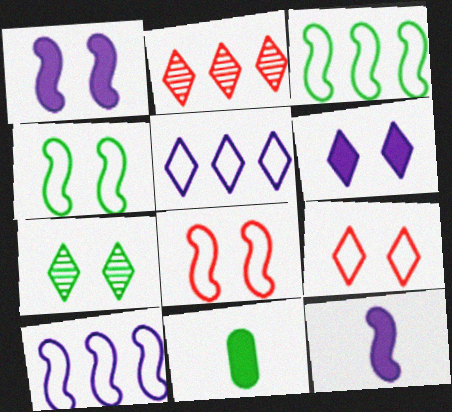[[3, 7, 11], 
[6, 7, 9]]